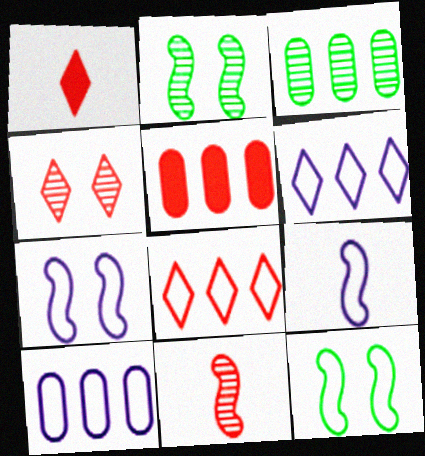[[1, 2, 10], 
[1, 3, 7], 
[1, 4, 8], 
[3, 5, 10]]